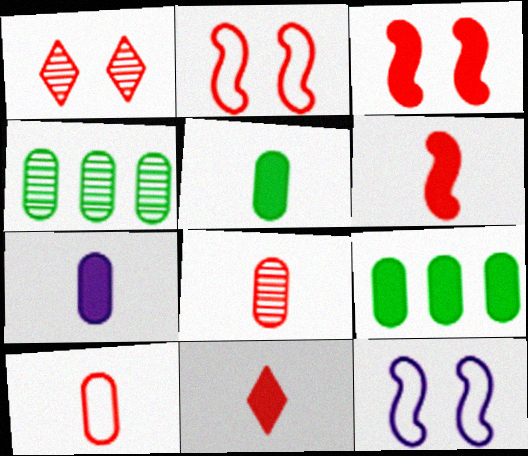[[4, 11, 12]]